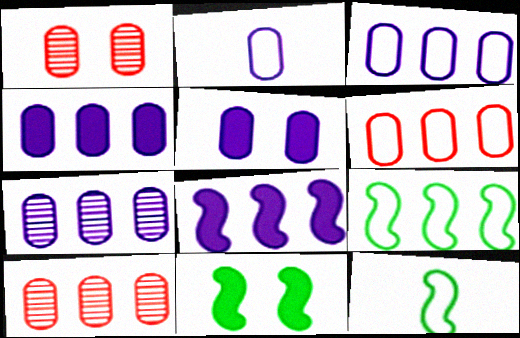[[2, 5, 7], 
[3, 4, 7]]